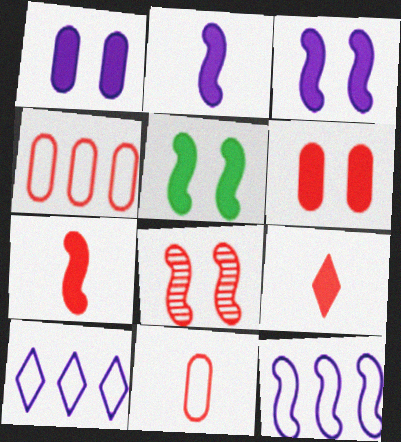[[4, 8, 9]]